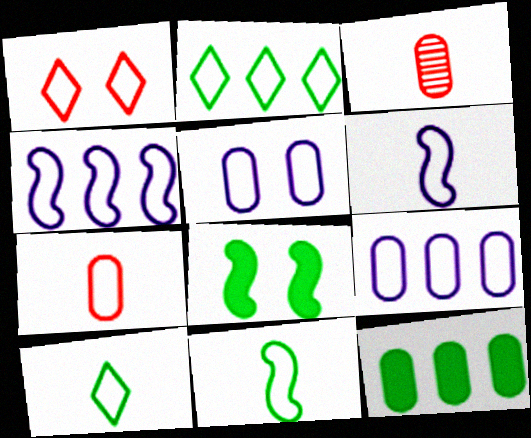[[1, 9, 11], 
[3, 5, 12], 
[6, 7, 10]]